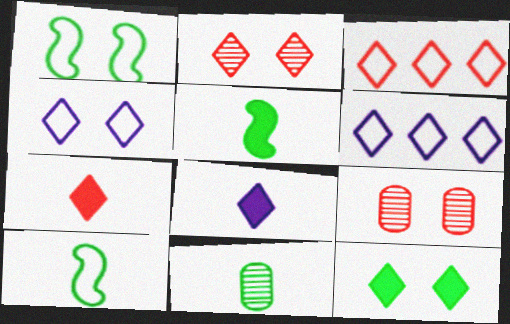[[2, 3, 7], 
[2, 4, 12], 
[5, 6, 9]]